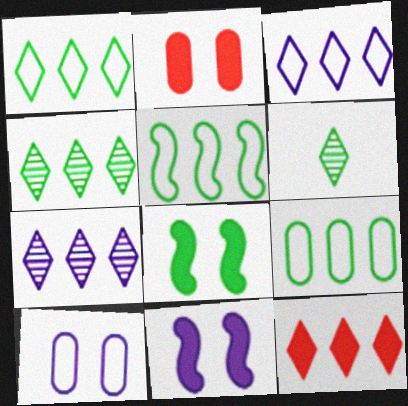[[1, 5, 9], 
[1, 7, 12], 
[3, 4, 12], 
[6, 8, 9]]